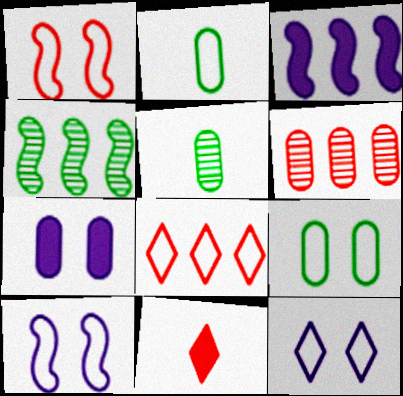[[1, 6, 11], 
[1, 9, 12], 
[2, 6, 7], 
[2, 8, 10]]